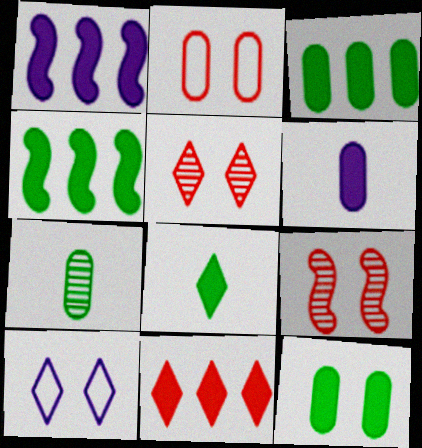[[1, 3, 11], 
[4, 8, 12], 
[9, 10, 12]]